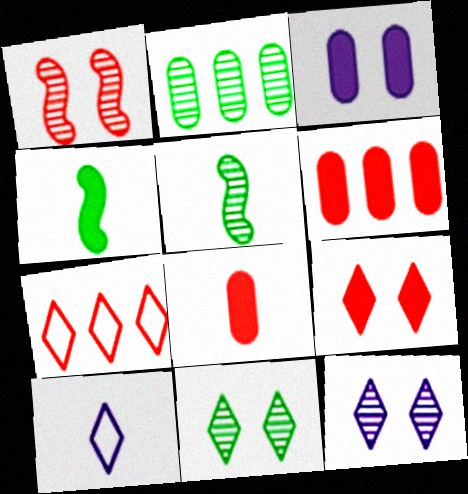[[1, 7, 8], 
[2, 5, 11], 
[3, 5, 7], 
[5, 8, 10]]